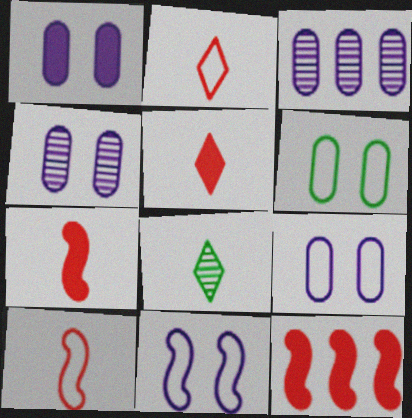[[1, 4, 9], 
[8, 9, 12]]